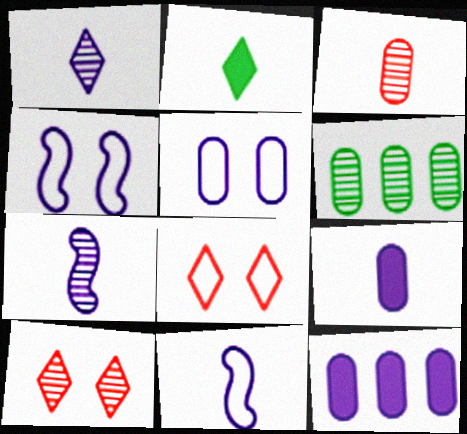[[1, 4, 12], 
[1, 9, 11], 
[2, 3, 11], 
[6, 7, 10]]